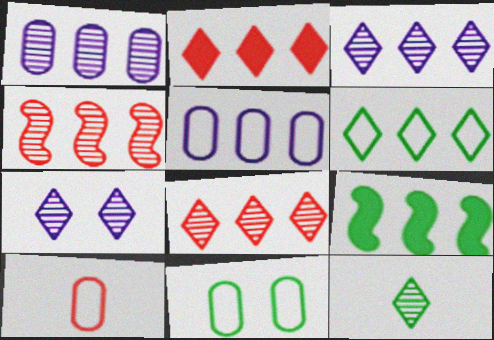[[2, 3, 6], 
[5, 8, 9], 
[5, 10, 11], 
[7, 8, 12], 
[7, 9, 10], 
[9, 11, 12]]